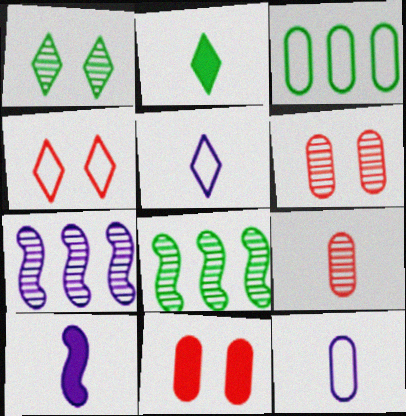[[1, 7, 9], 
[5, 8, 11]]